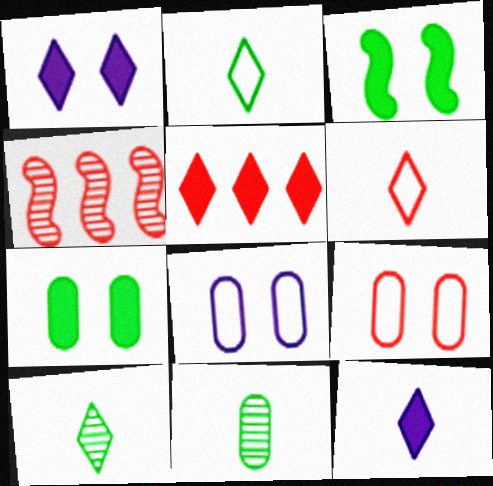[[6, 10, 12]]